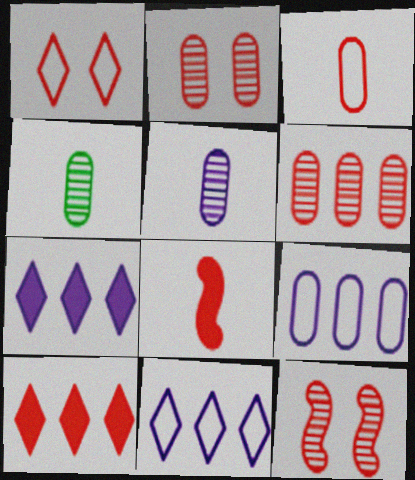[[1, 6, 8], 
[3, 10, 12]]